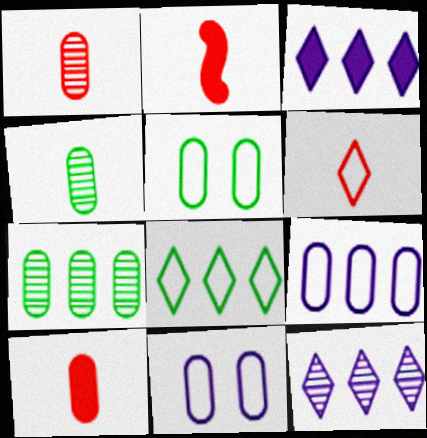[[1, 2, 6], 
[2, 5, 12], 
[7, 10, 11]]